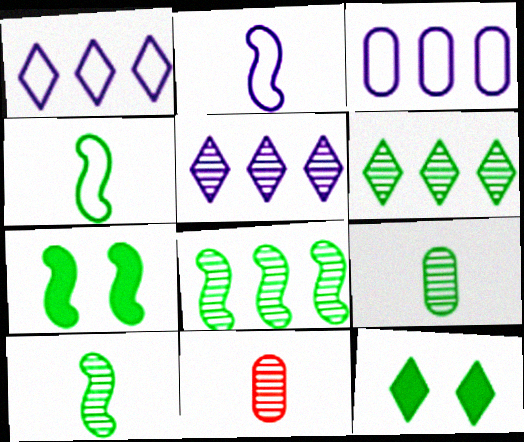[[1, 7, 11], 
[4, 7, 8]]